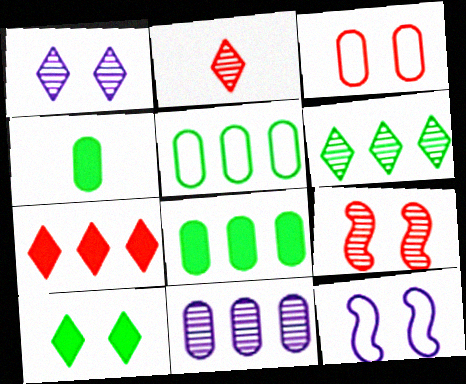[[1, 2, 6], 
[2, 8, 12], 
[3, 4, 11]]